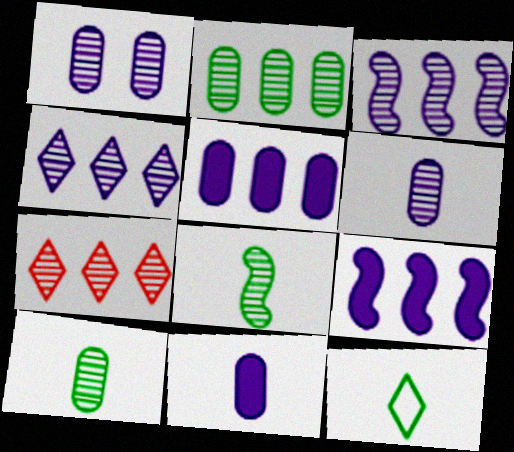[[1, 7, 8], 
[2, 3, 7]]